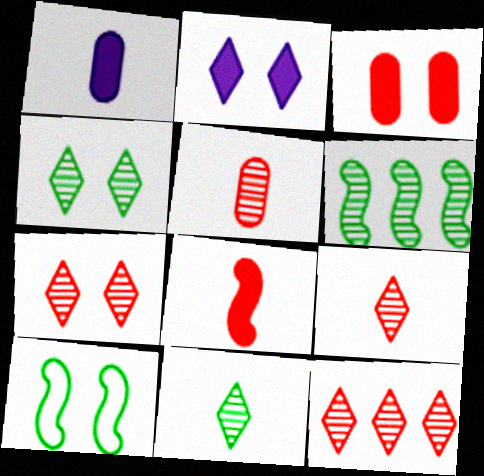[[1, 10, 12], 
[7, 9, 12]]